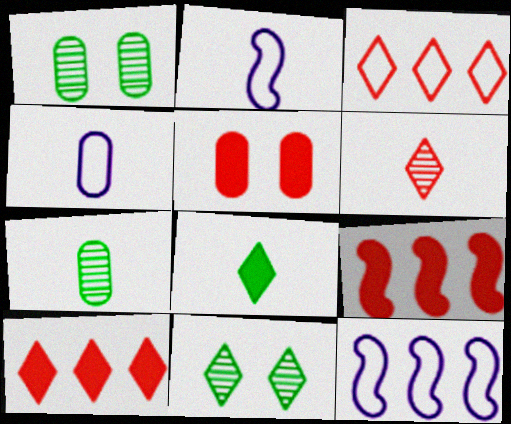[[1, 2, 10], 
[4, 9, 11]]